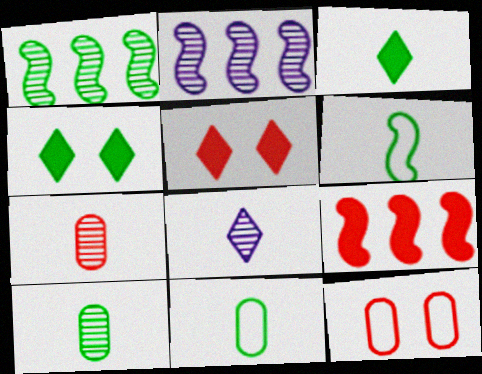[[1, 4, 11], 
[2, 3, 12], 
[2, 5, 11], 
[3, 6, 10]]